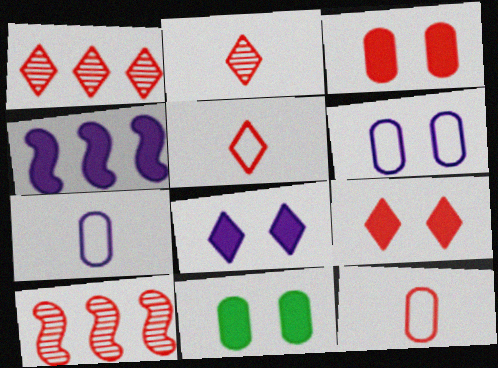[[1, 5, 9], 
[3, 5, 10], 
[9, 10, 12]]